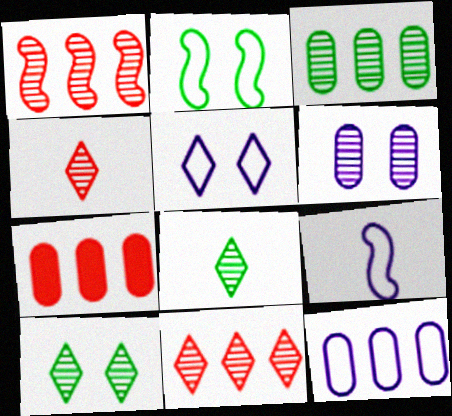[[1, 6, 8], 
[3, 7, 12], 
[5, 9, 12], 
[7, 9, 10]]